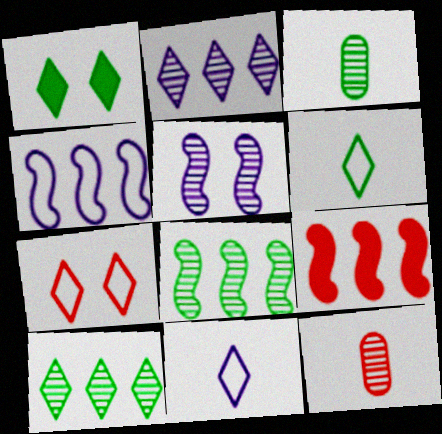[[1, 4, 12], 
[1, 6, 10], 
[4, 8, 9], 
[5, 10, 12], 
[7, 9, 12]]